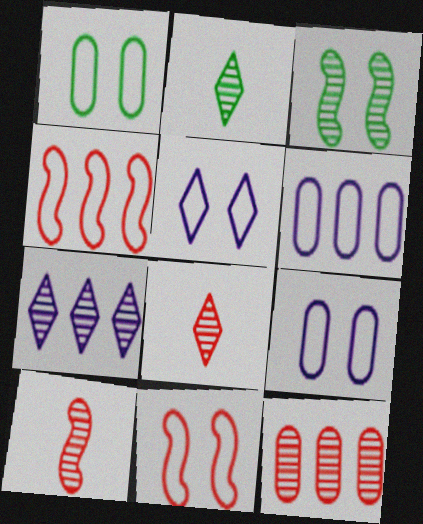[[1, 5, 11]]